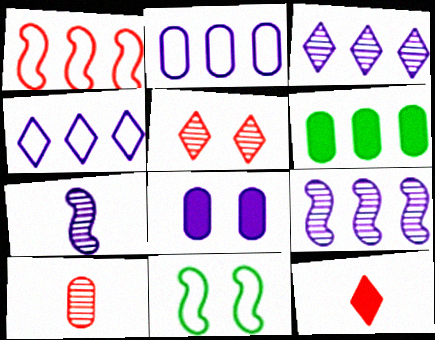[[1, 3, 6], 
[4, 7, 8], 
[5, 8, 11]]